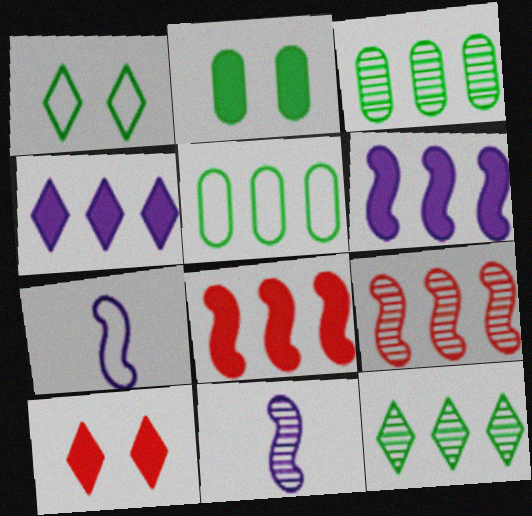[[3, 7, 10], 
[4, 5, 9], 
[5, 10, 11]]